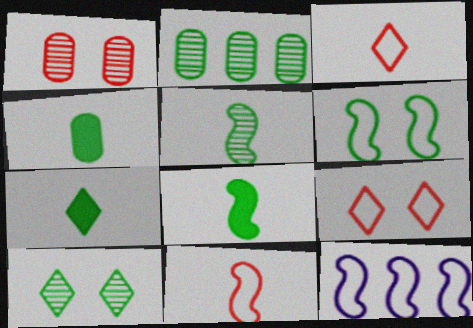[[1, 7, 12], 
[2, 5, 10], 
[2, 6, 7], 
[4, 7, 8], 
[6, 11, 12]]